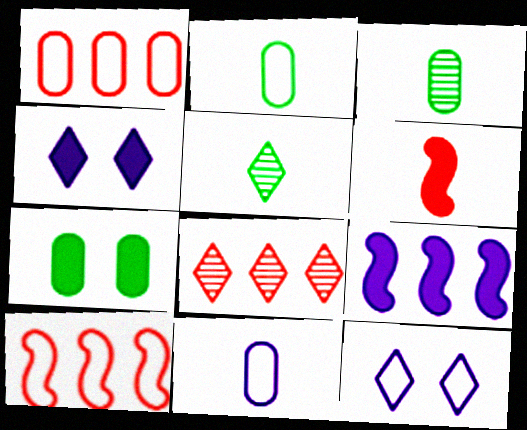[[2, 10, 12], 
[3, 4, 10], 
[5, 6, 11]]